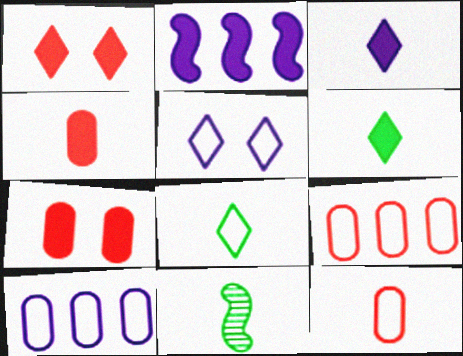[[1, 10, 11], 
[2, 6, 7], 
[3, 11, 12]]